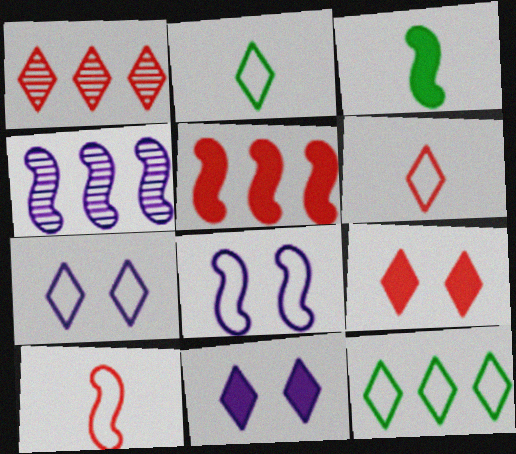[[1, 2, 11], 
[1, 6, 9], 
[6, 7, 12]]